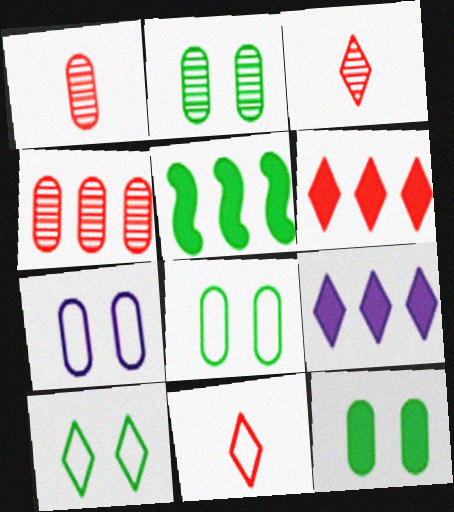[[2, 8, 12], 
[3, 5, 7], 
[3, 9, 10]]